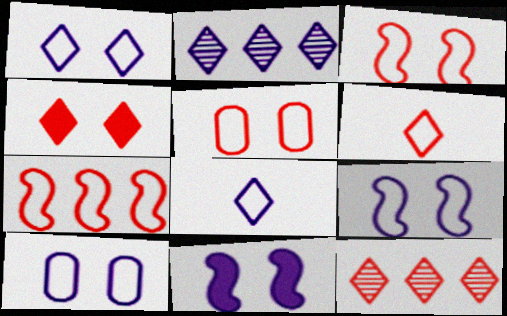[[1, 9, 10], 
[4, 6, 12], 
[5, 6, 7]]